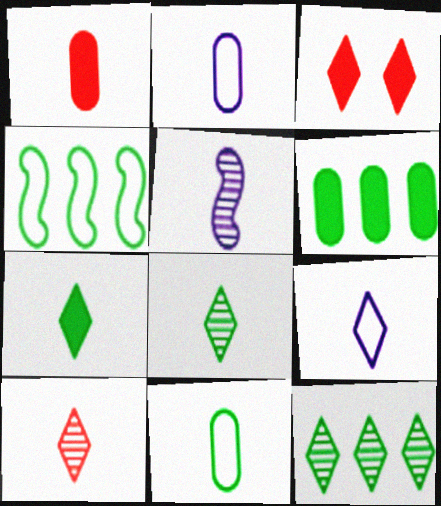[[3, 9, 12], 
[4, 6, 12], 
[7, 9, 10]]